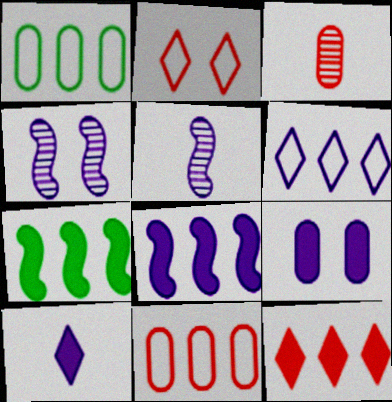[[1, 3, 9], 
[5, 6, 9], 
[8, 9, 10]]